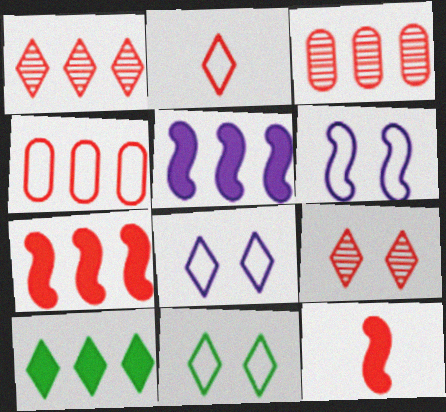[[1, 4, 7], 
[4, 9, 12]]